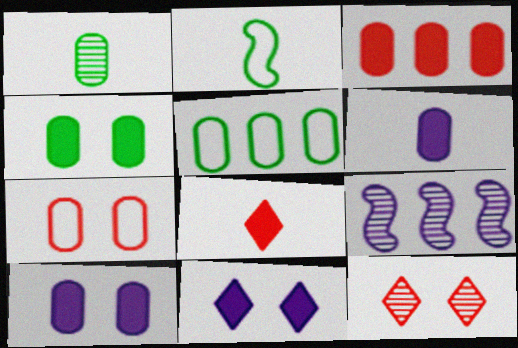[[1, 4, 5], 
[1, 9, 12], 
[3, 4, 6]]